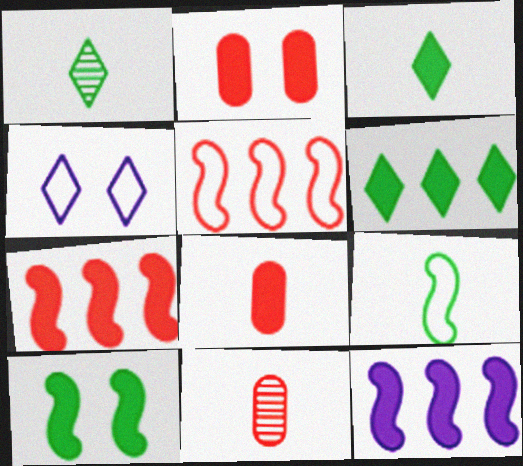[[2, 3, 12]]